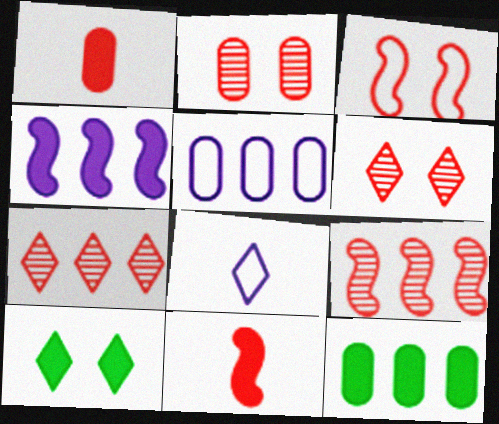[[1, 3, 7], 
[1, 4, 10], 
[3, 9, 11], 
[7, 8, 10]]